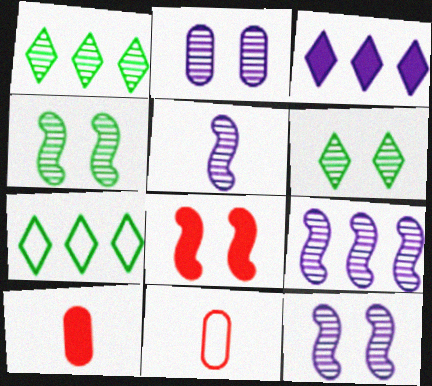[[3, 4, 11], 
[5, 9, 12], 
[7, 10, 12]]